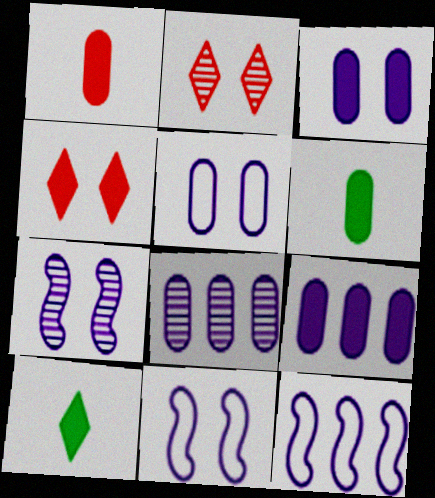[[2, 6, 12]]